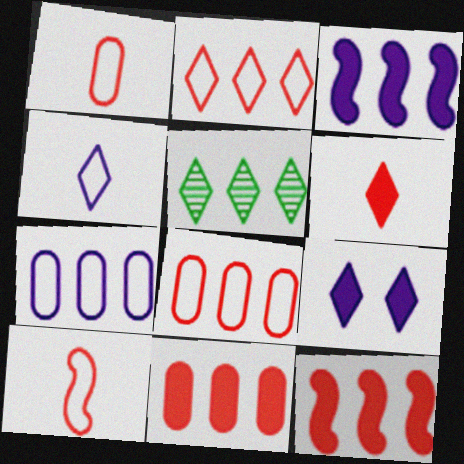[[3, 5, 8], 
[5, 7, 12]]